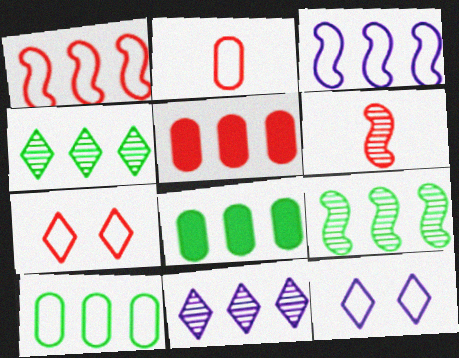[[1, 2, 7], 
[1, 8, 11], 
[3, 4, 5], 
[5, 6, 7], 
[6, 8, 12]]